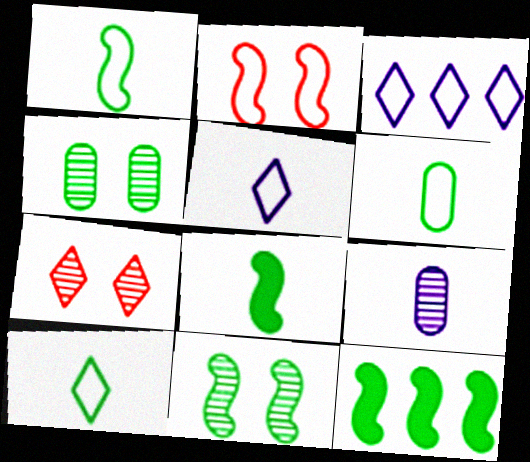[[1, 6, 10], 
[1, 11, 12], 
[2, 3, 6], 
[4, 10, 12]]